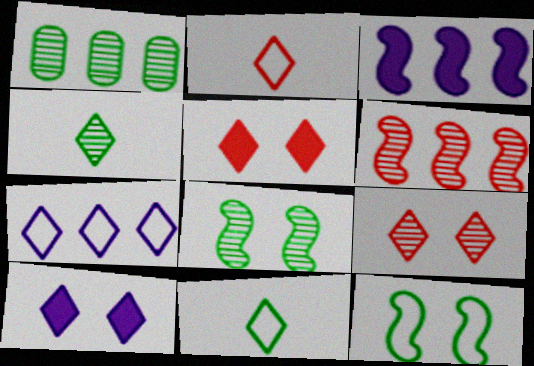[[1, 4, 8], 
[4, 5, 7]]